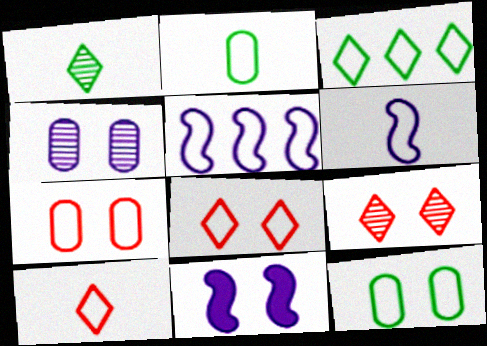[[2, 5, 8], 
[2, 6, 10], 
[3, 6, 7], 
[5, 10, 12], 
[9, 11, 12]]